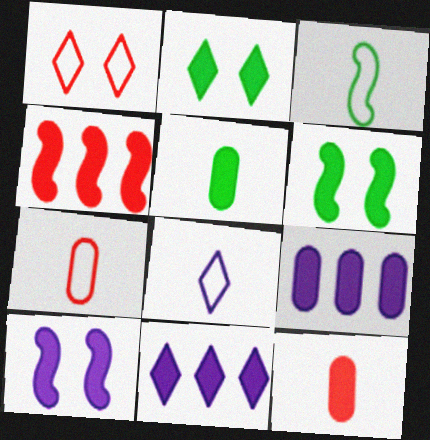[[3, 7, 8], 
[6, 11, 12]]